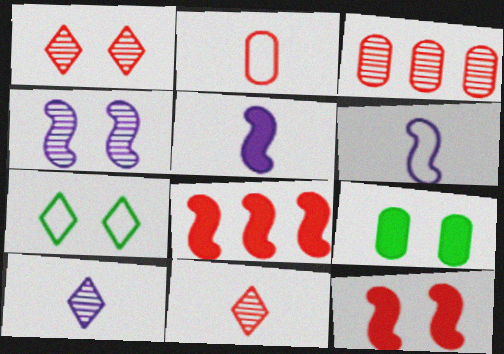[[1, 2, 8], 
[3, 5, 7]]